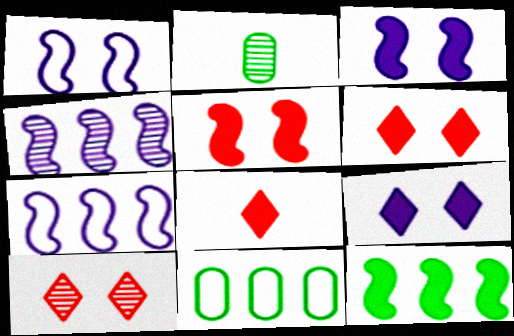[[2, 4, 10], 
[2, 6, 7]]